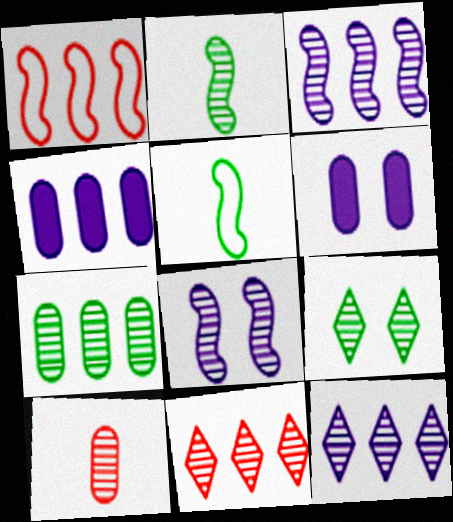[[2, 7, 9], 
[3, 7, 11], 
[3, 9, 10], 
[5, 6, 11]]